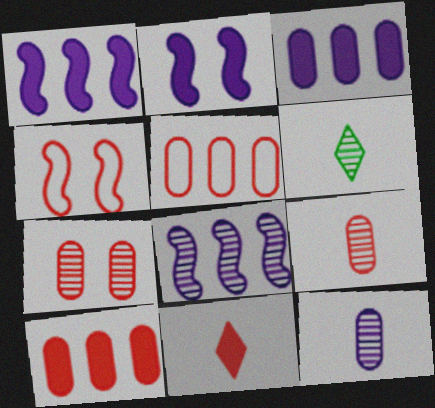[[2, 5, 6], 
[3, 4, 6], 
[6, 7, 8]]